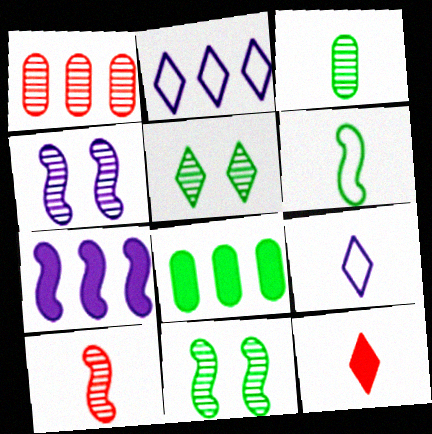[[2, 5, 12], 
[5, 6, 8]]